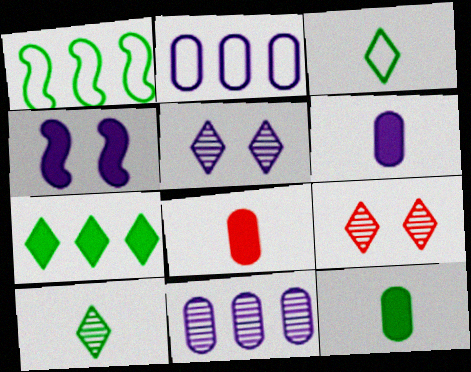[[1, 5, 8], 
[1, 6, 9], 
[4, 7, 8], 
[6, 8, 12]]